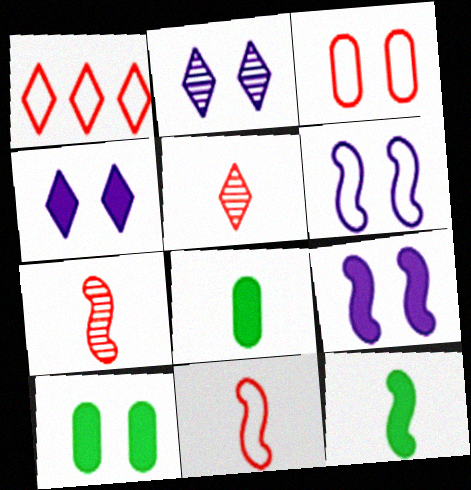[[1, 3, 11]]